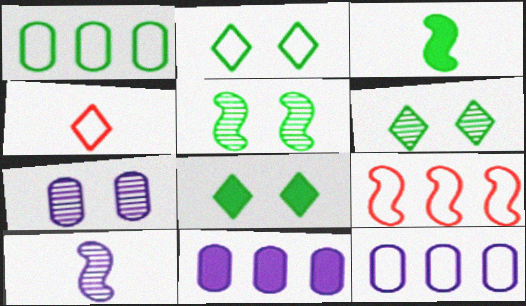[[1, 3, 6], 
[2, 6, 8], 
[4, 5, 11]]